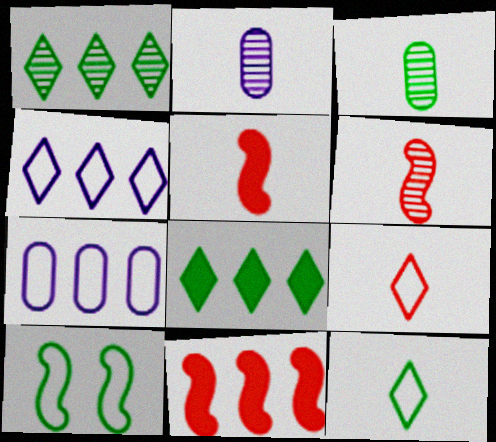[[1, 7, 11], 
[2, 5, 12], 
[3, 8, 10], 
[7, 9, 10]]